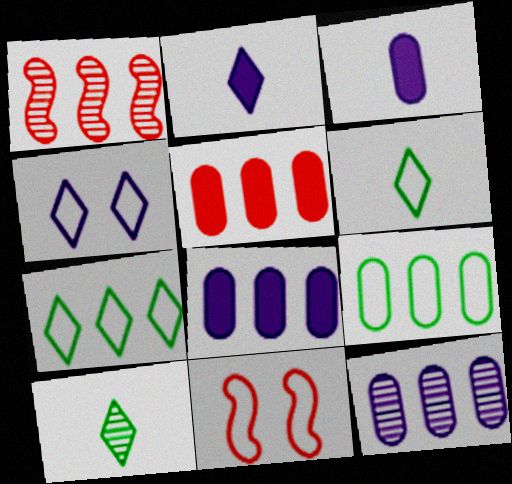[[1, 7, 8], 
[5, 9, 12], 
[8, 10, 11]]